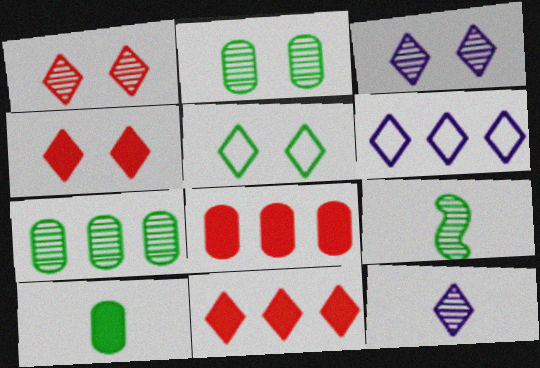[[3, 4, 5], 
[5, 11, 12]]